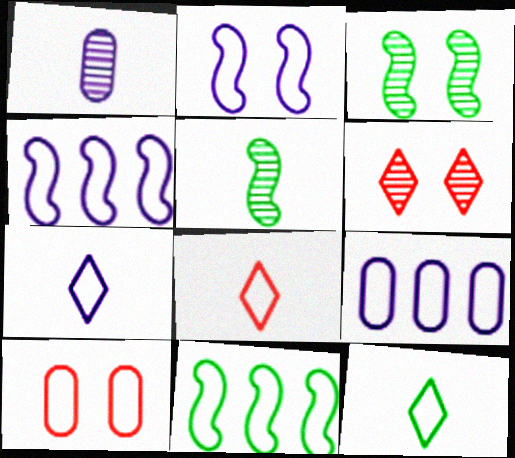[[2, 7, 9], 
[4, 10, 12], 
[7, 8, 12], 
[7, 10, 11]]